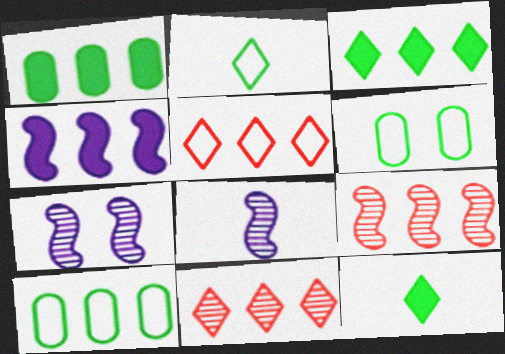[[4, 10, 11]]